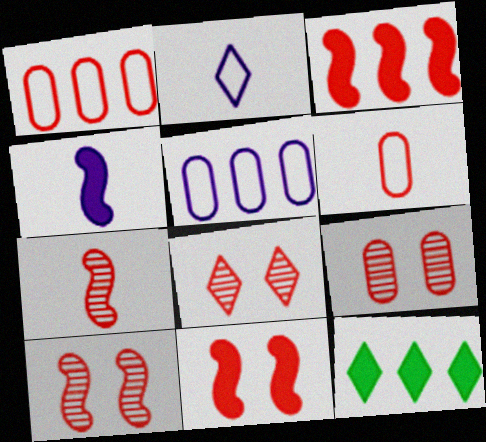[[2, 8, 12], 
[3, 6, 8], 
[8, 9, 10]]